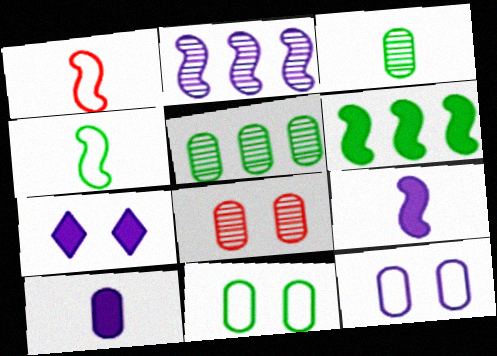[[1, 5, 7]]